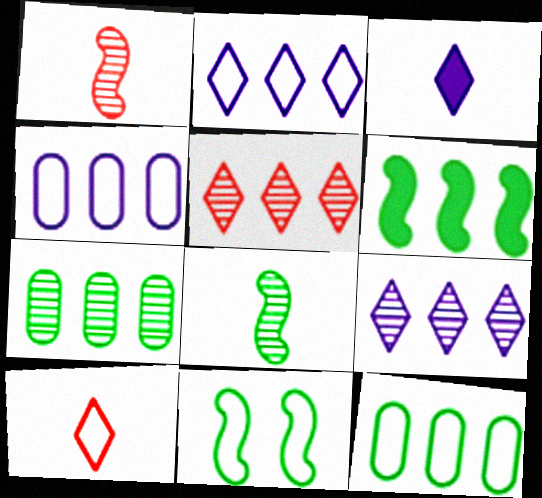[[4, 5, 6], 
[4, 10, 11], 
[6, 8, 11]]